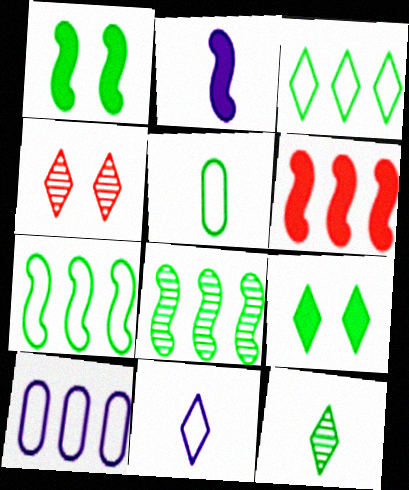[[1, 2, 6], 
[3, 9, 12], 
[5, 8, 9]]